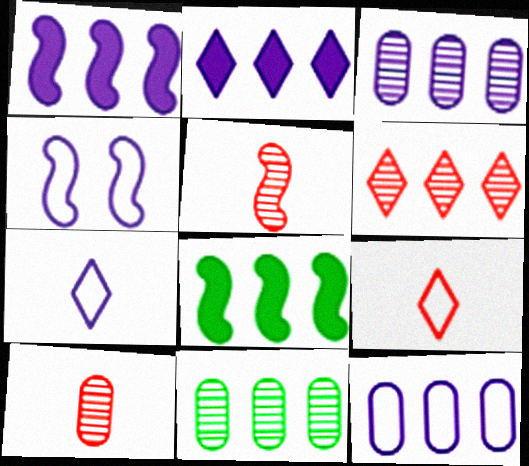[[4, 5, 8], 
[4, 7, 12], 
[6, 8, 12]]